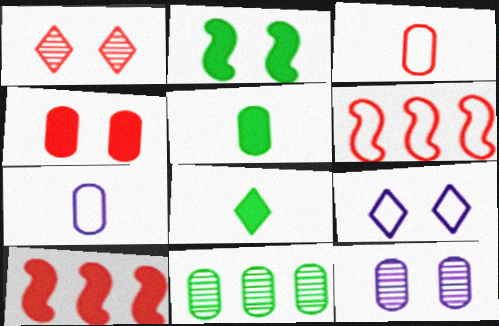[[1, 3, 10], 
[4, 7, 11], 
[6, 8, 12]]